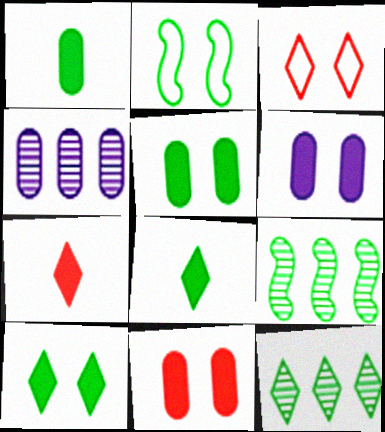[[1, 2, 12], 
[2, 4, 7], 
[5, 6, 11]]